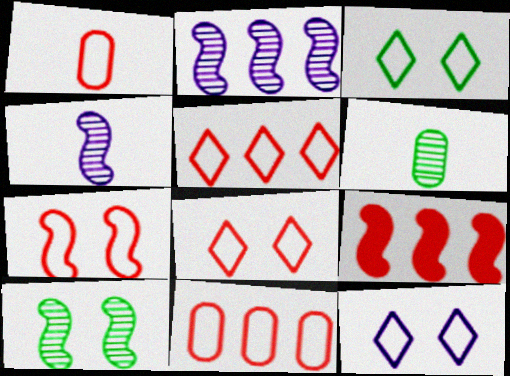[[1, 5, 7], 
[3, 8, 12], 
[6, 9, 12]]